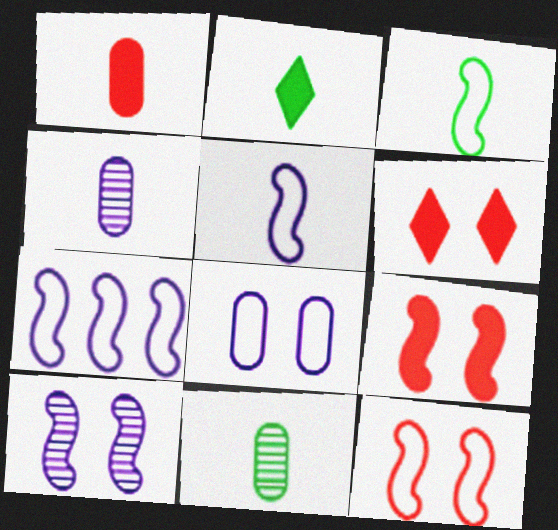[[2, 3, 11], 
[3, 7, 12], 
[6, 7, 11]]